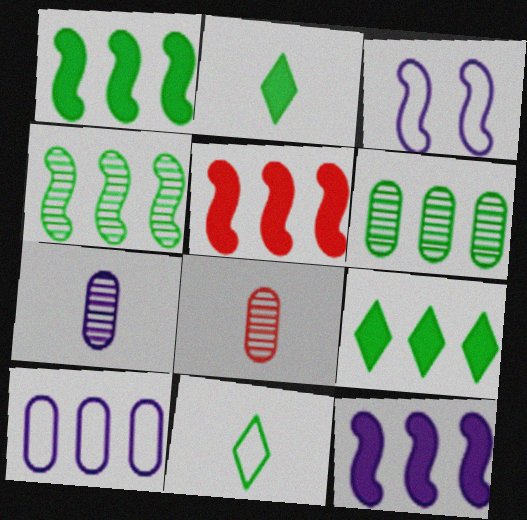[[1, 5, 12], 
[3, 8, 9]]